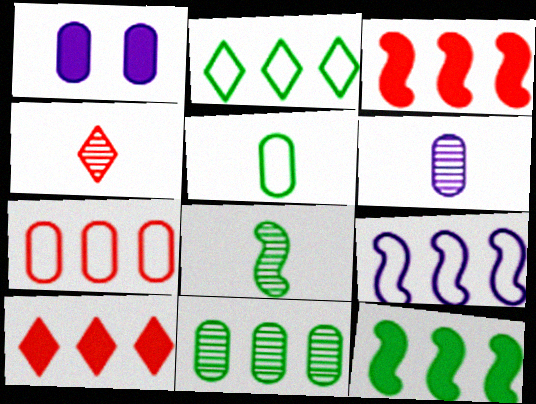[[2, 7, 9], 
[2, 11, 12], 
[4, 6, 8], 
[9, 10, 11]]